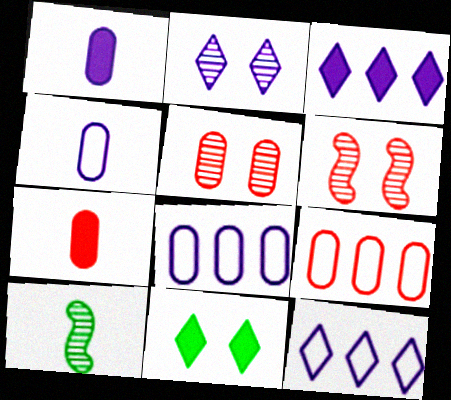[[5, 7, 9]]